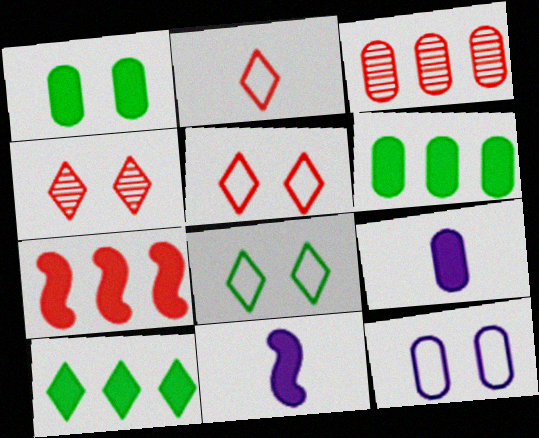[[3, 8, 11]]